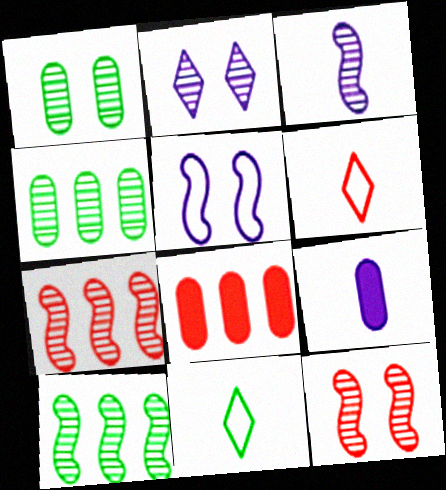[[1, 2, 12], 
[3, 10, 12], 
[6, 8, 12]]